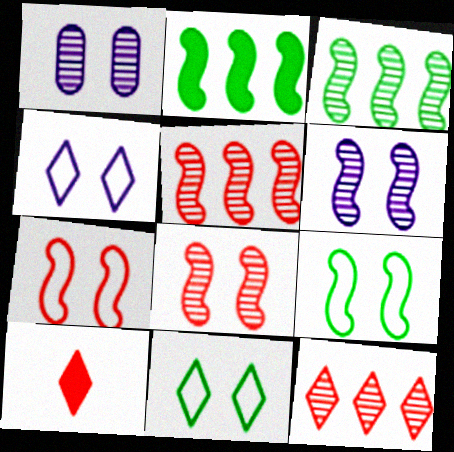[]